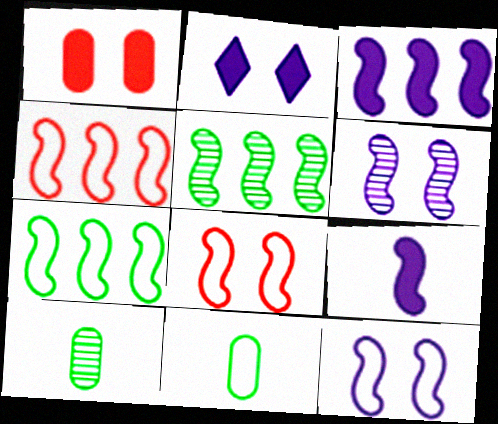[[2, 4, 10], 
[3, 4, 5], 
[5, 8, 9]]